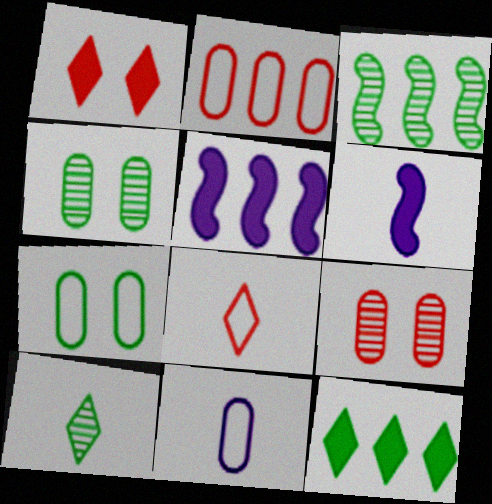[[1, 3, 11], 
[2, 7, 11], 
[3, 4, 10], 
[4, 5, 8]]